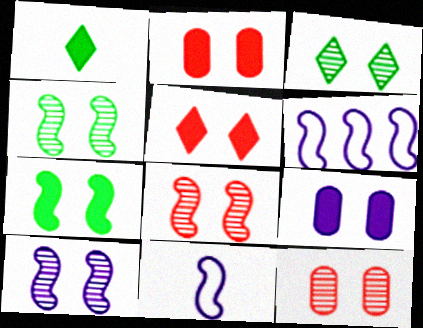[[1, 6, 12], 
[3, 10, 12], 
[4, 8, 10], 
[5, 7, 9]]